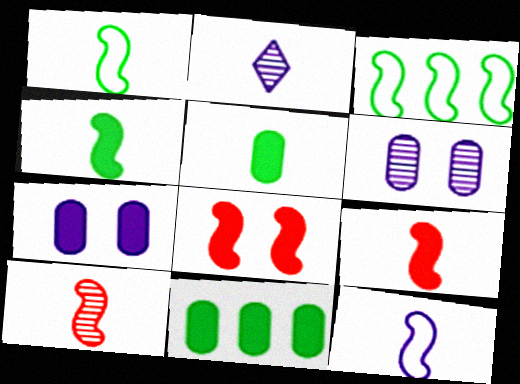[[4, 10, 12]]